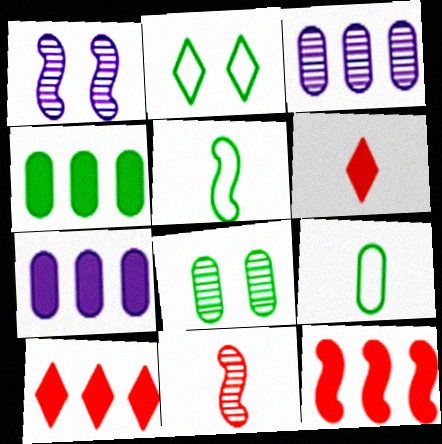[[1, 5, 12], 
[1, 9, 10], 
[2, 7, 11], 
[4, 8, 9]]